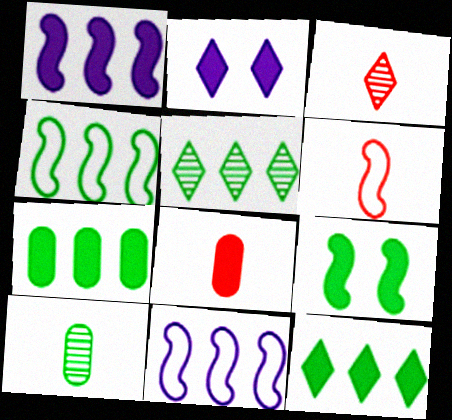[[3, 6, 8], 
[4, 5, 7]]